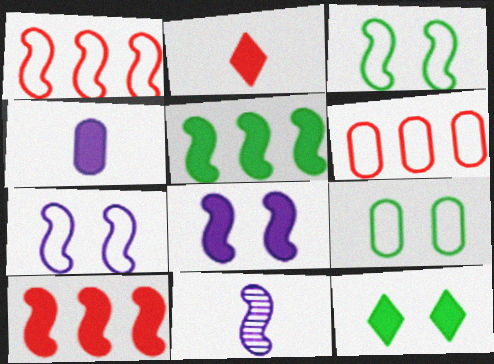[[3, 10, 11], 
[4, 10, 12], 
[6, 11, 12]]